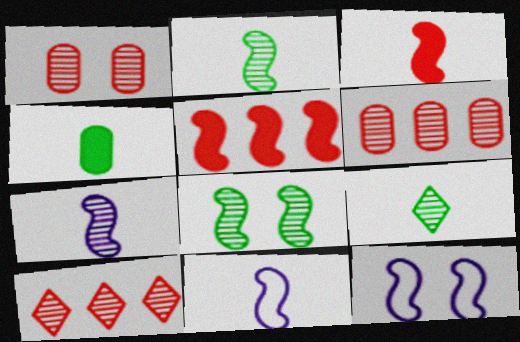[[2, 3, 11], 
[2, 5, 12], 
[4, 10, 12], 
[5, 8, 11]]